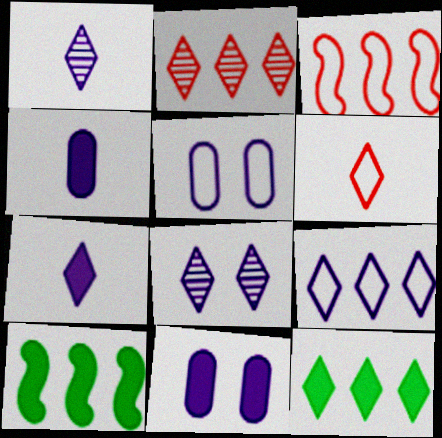[[2, 9, 12], 
[6, 8, 12], 
[7, 8, 9]]